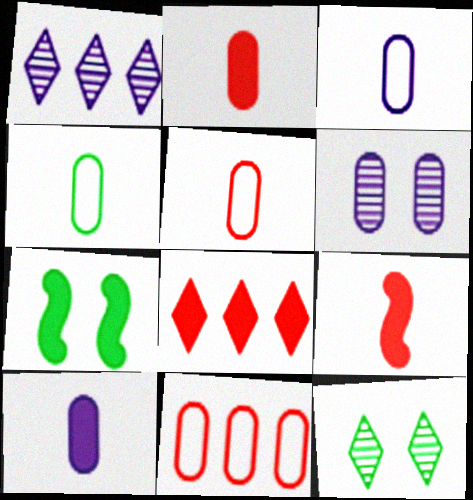[[1, 5, 7], 
[3, 4, 5], 
[7, 8, 10]]